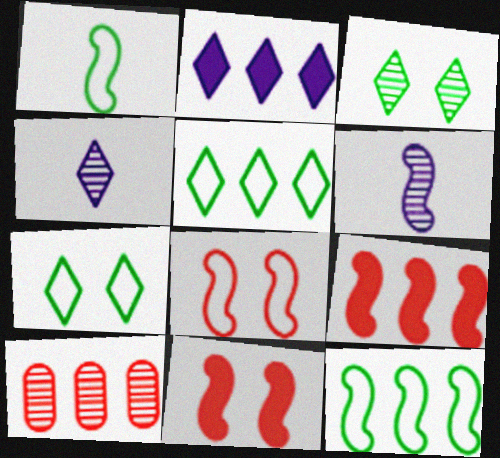[[2, 10, 12], 
[3, 6, 10], 
[6, 11, 12]]